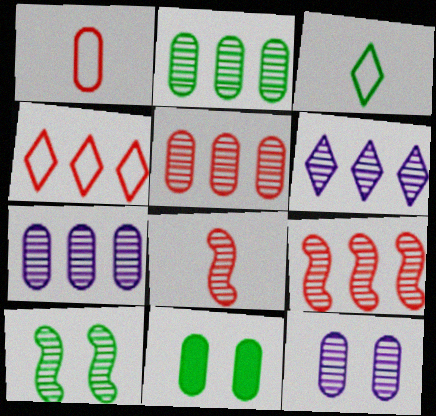[[1, 7, 11], 
[2, 5, 7], 
[2, 6, 9]]